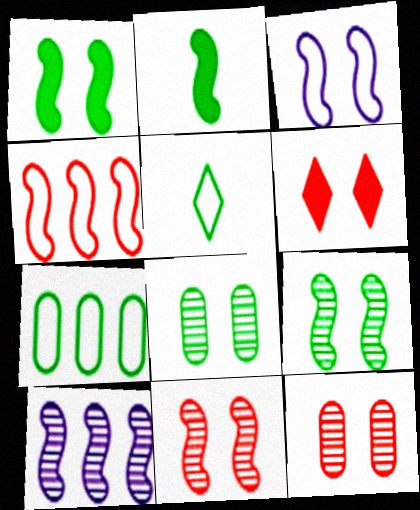[[1, 3, 11], 
[3, 6, 8]]